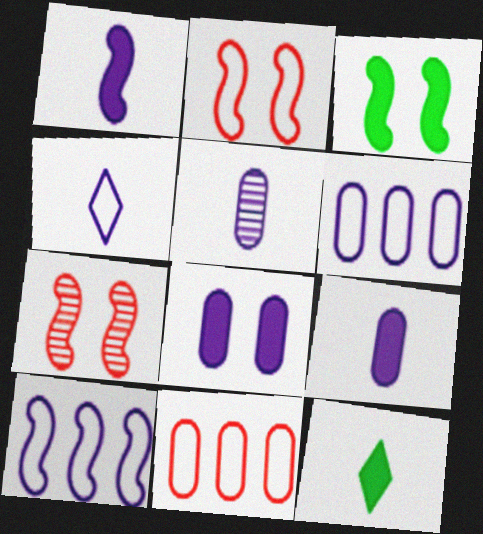[[1, 4, 5], 
[5, 6, 8], 
[6, 7, 12]]